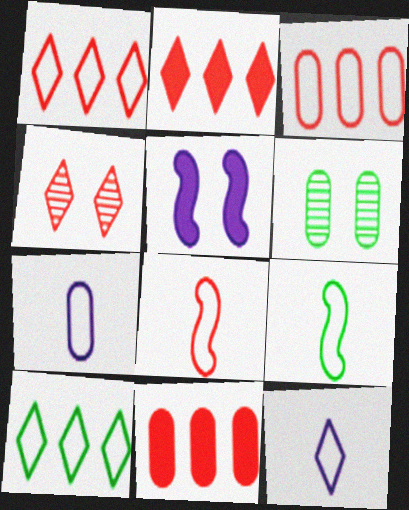[[4, 8, 11], 
[6, 7, 11]]